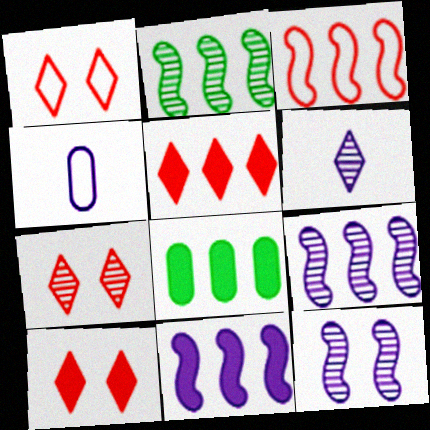[[1, 7, 10], 
[2, 3, 11], 
[2, 4, 10], 
[5, 8, 11]]